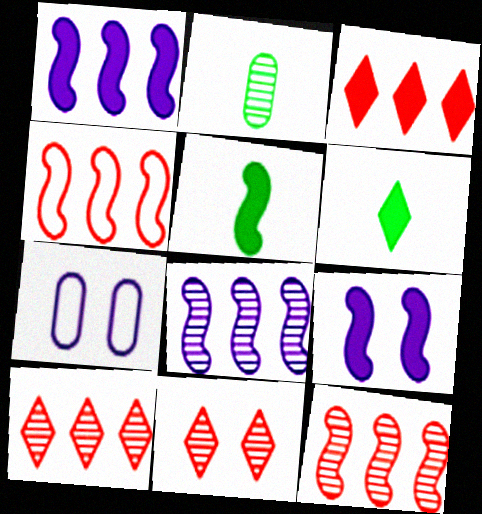[[2, 8, 11], 
[5, 7, 10], 
[6, 7, 12]]